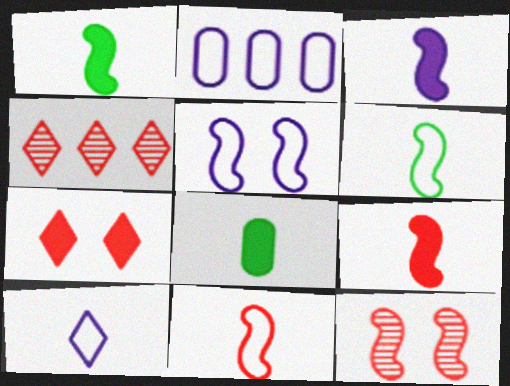[[1, 3, 9], 
[2, 5, 10], 
[4, 5, 8]]